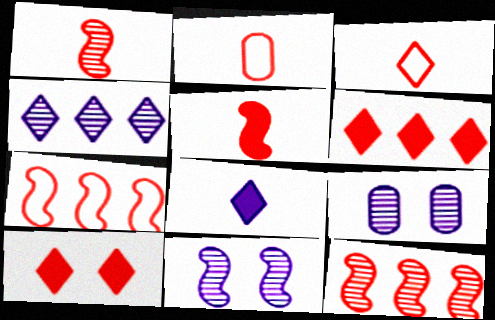[[2, 10, 12]]